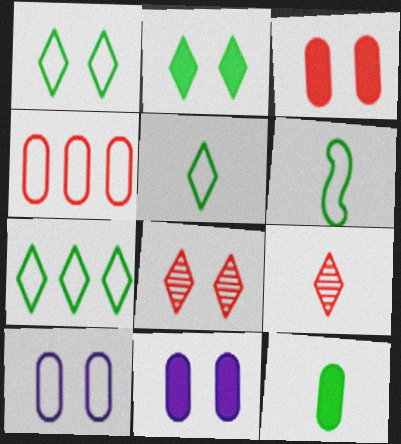[[1, 5, 7]]